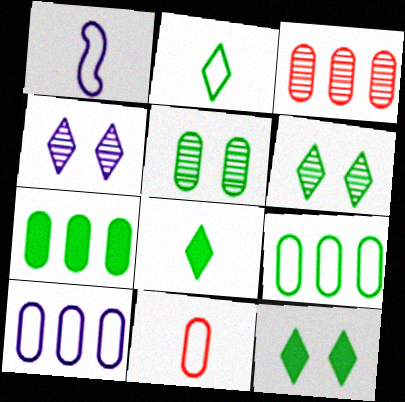[[1, 2, 11], 
[1, 3, 12], 
[3, 7, 10]]